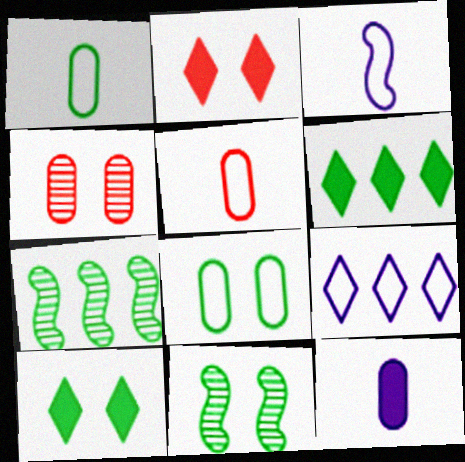[[1, 6, 11], 
[1, 7, 10], 
[3, 4, 6], 
[8, 10, 11]]